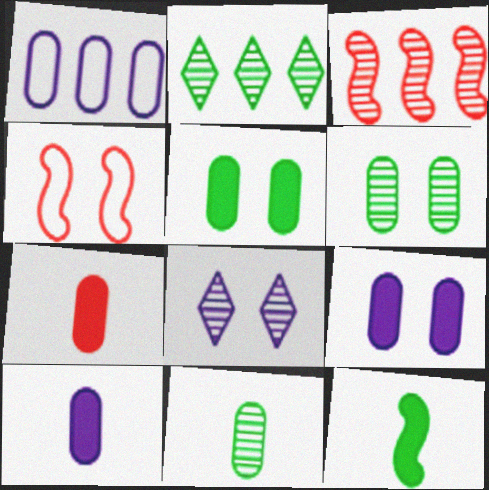[[1, 6, 7], 
[2, 4, 10], 
[3, 8, 11], 
[4, 5, 8]]